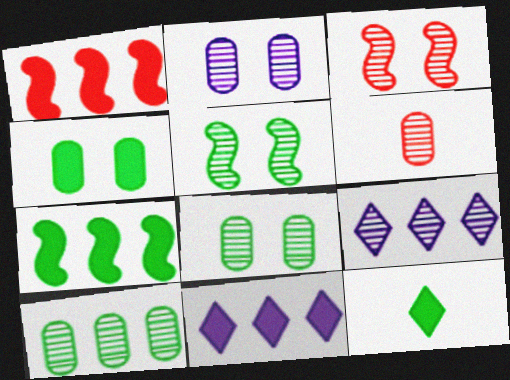[[2, 6, 10], 
[4, 7, 12], 
[5, 6, 9]]